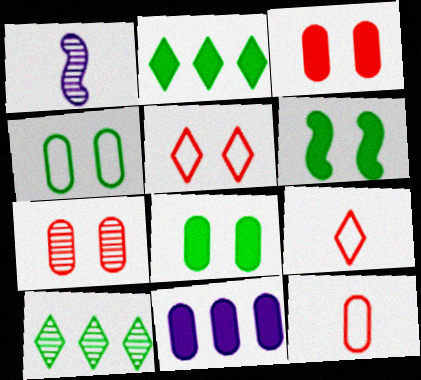[[1, 7, 10]]